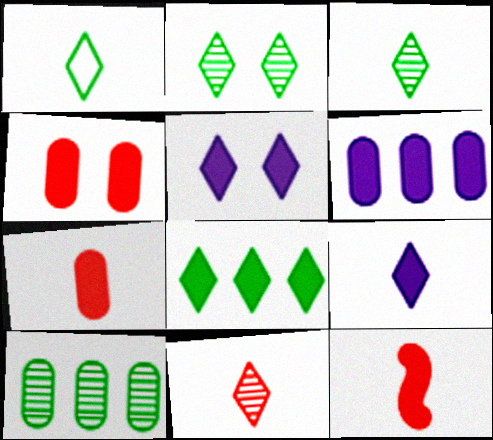[[1, 2, 8], 
[1, 9, 11]]